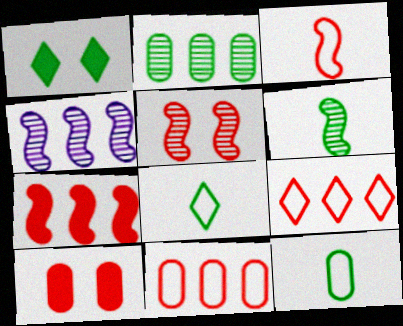[[3, 5, 7], 
[4, 5, 6], 
[4, 8, 10]]